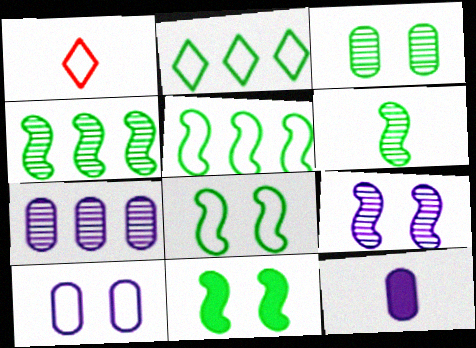[[1, 5, 10], 
[1, 6, 12], 
[1, 7, 11], 
[5, 6, 11], 
[7, 10, 12]]